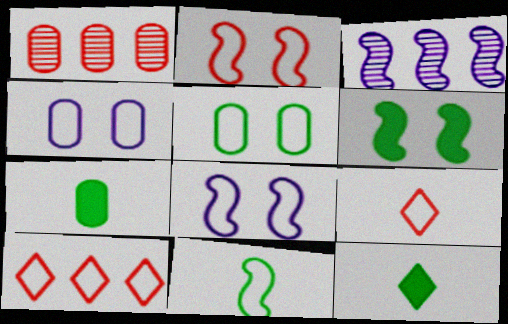[[1, 4, 7], 
[1, 8, 12], 
[4, 10, 11]]